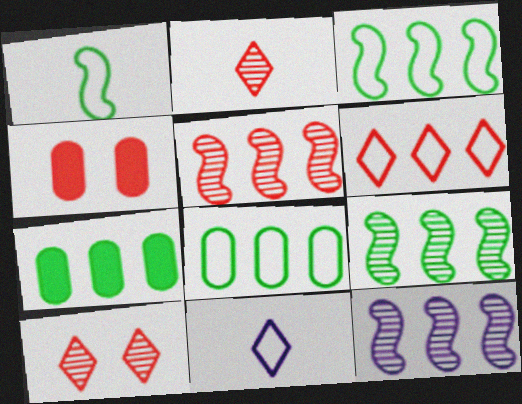[[4, 9, 11], 
[5, 9, 12], 
[6, 7, 12]]